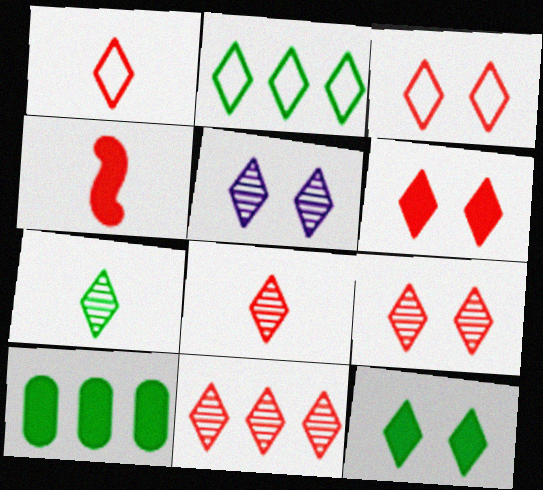[[1, 6, 11], 
[2, 7, 12], 
[3, 5, 12], 
[3, 6, 9], 
[5, 7, 11], 
[8, 9, 11]]